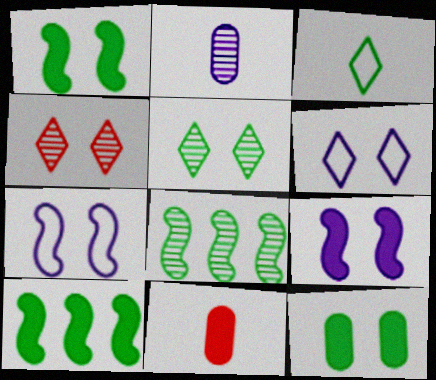[[2, 4, 8], 
[3, 8, 12], 
[4, 7, 12], 
[6, 8, 11]]